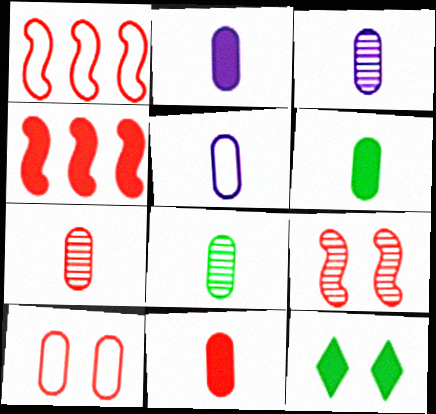[[1, 3, 12], 
[2, 3, 5], 
[2, 4, 12], 
[2, 6, 11], 
[3, 7, 8], 
[5, 6, 7], 
[5, 8, 11]]